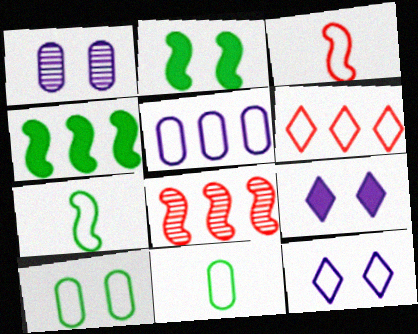[[8, 9, 11]]